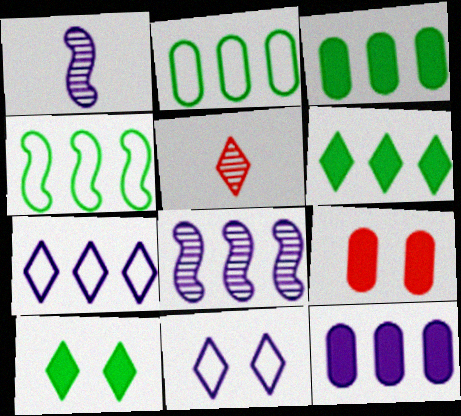[[1, 11, 12], 
[5, 6, 11], 
[5, 7, 10], 
[7, 8, 12]]